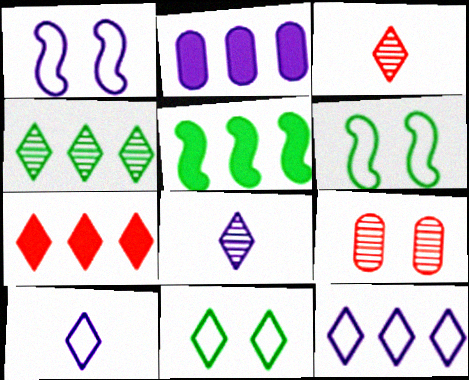[[1, 2, 8], 
[2, 3, 6], 
[2, 5, 7], 
[4, 7, 12], 
[5, 9, 10], 
[7, 8, 11]]